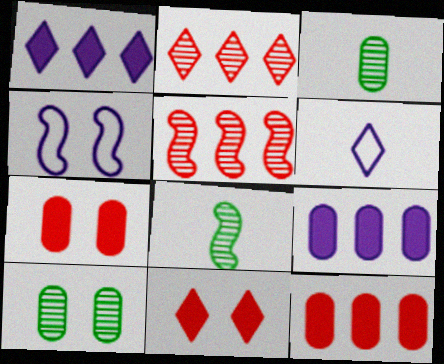[[4, 10, 11]]